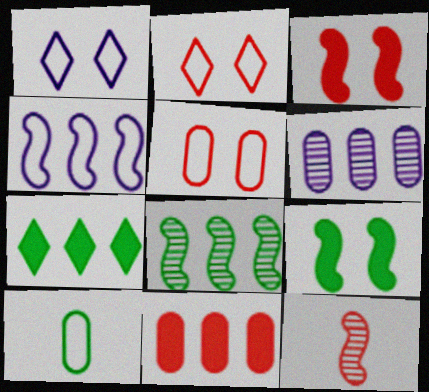[[2, 4, 10], 
[2, 11, 12], 
[4, 9, 12]]